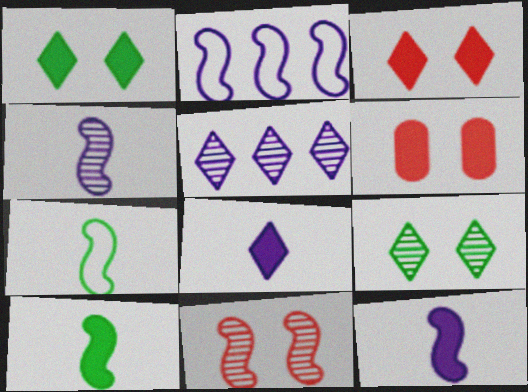[[2, 10, 11], 
[5, 6, 7]]